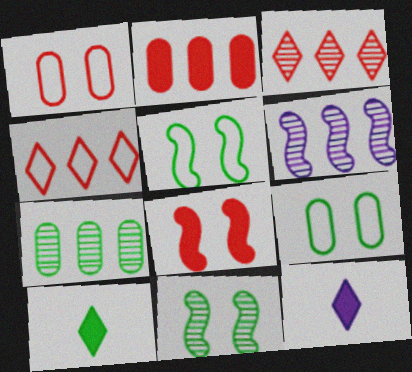[[1, 6, 10], 
[3, 6, 7], 
[5, 7, 10]]